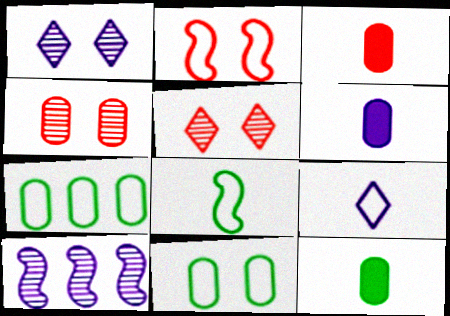[[2, 7, 9], 
[3, 6, 12], 
[4, 6, 7]]